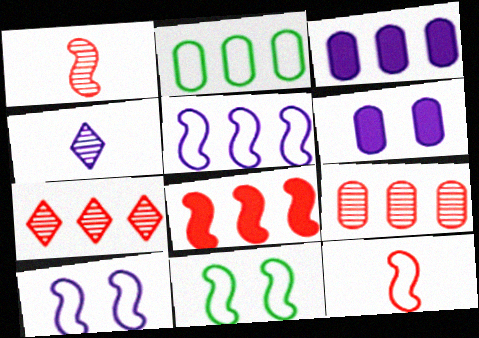[[2, 3, 9], 
[3, 4, 10], 
[4, 5, 6], 
[5, 11, 12]]